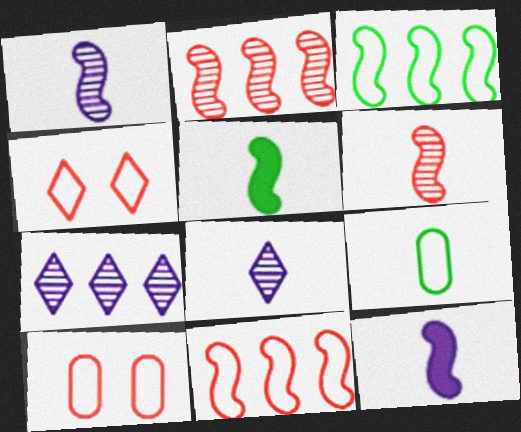[[5, 7, 10]]